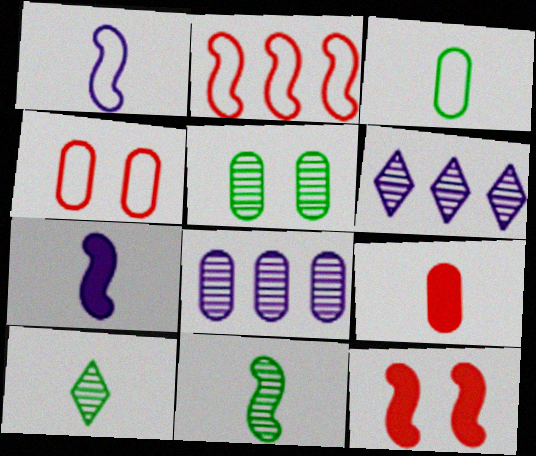[[1, 9, 10], 
[3, 6, 12]]